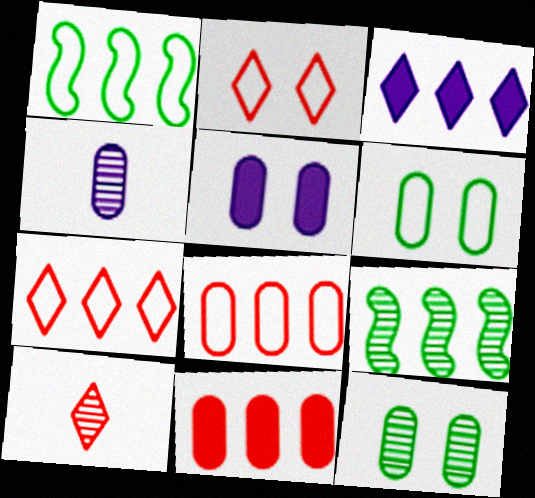[[1, 5, 10], 
[3, 8, 9], 
[4, 6, 11]]